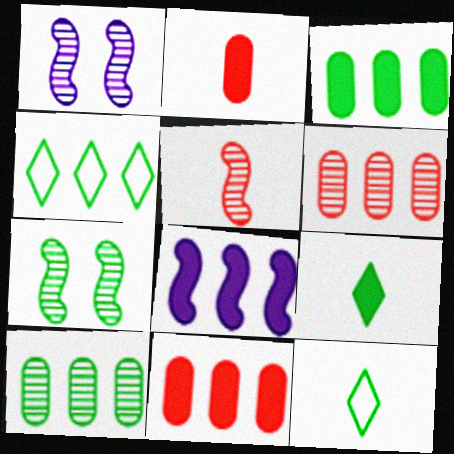[[1, 2, 4], 
[1, 11, 12], 
[3, 7, 12], 
[4, 6, 8]]